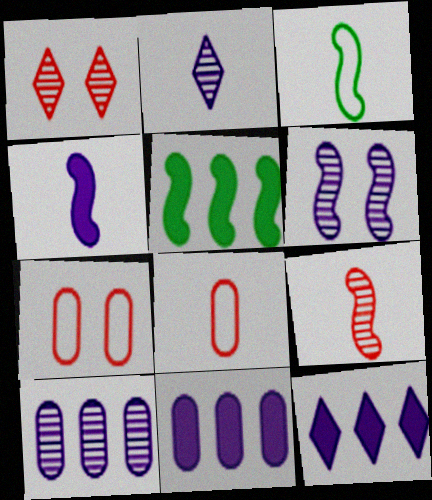[[1, 3, 11], 
[2, 5, 7], 
[2, 6, 10], 
[3, 4, 9]]